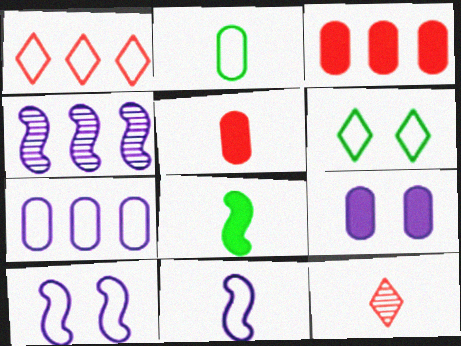[[1, 2, 10], 
[4, 5, 6]]